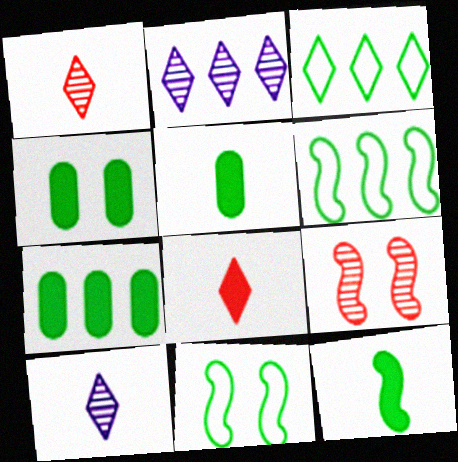[[4, 5, 7]]